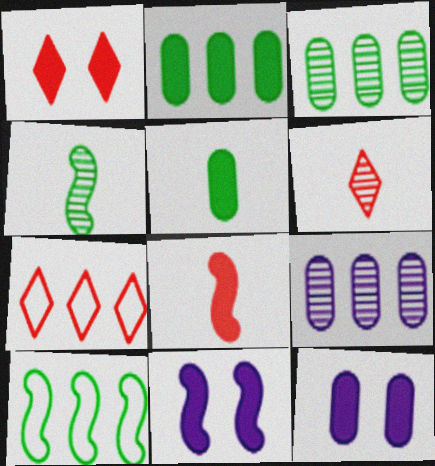[[1, 6, 7], 
[4, 7, 12], 
[6, 10, 12]]